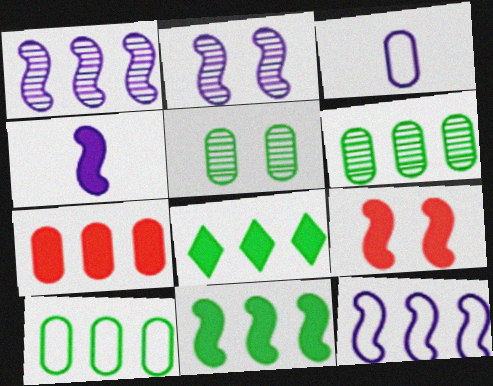[[2, 4, 12], 
[3, 5, 7], 
[4, 9, 11]]